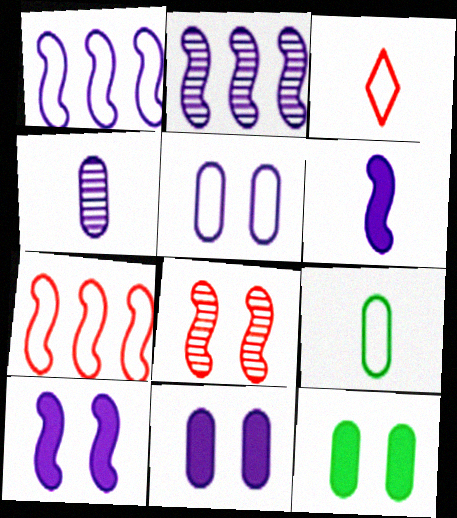[[2, 3, 12]]